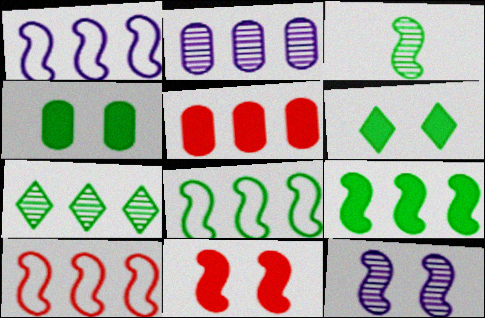[[1, 3, 11], 
[1, 5, 7], 
[1, 8, 10]]